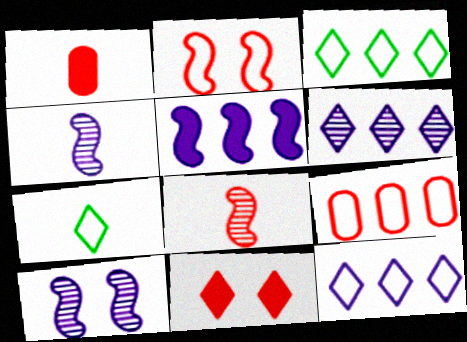[[1, 3, 10], 
[1, 4, 7], 
[6, 7, 11], 
[8, 9, 11]]